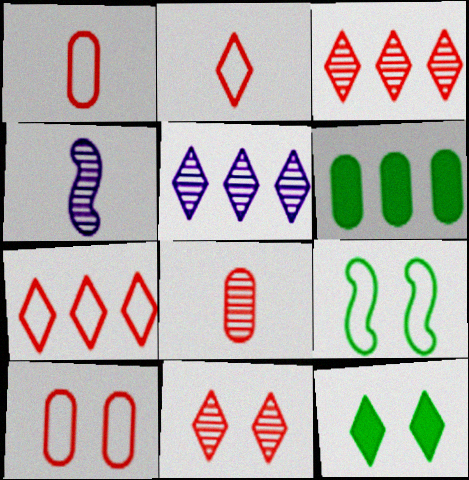[[2, 5, 12]]